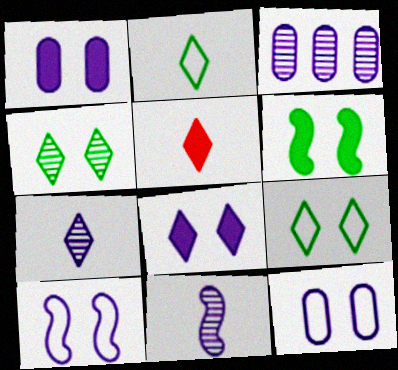[[2, 5, 7]]